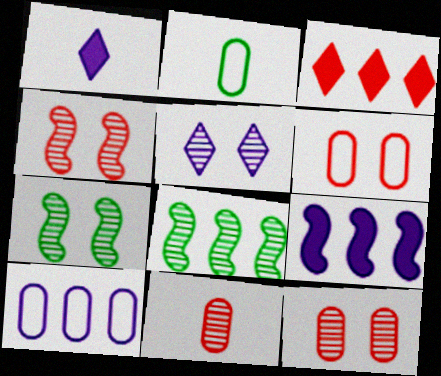[[1, 6, 8], 
[2, 6, 10], 
[3, 8, 10], 
[5, 7, 12], 
[5, 8, 11]]